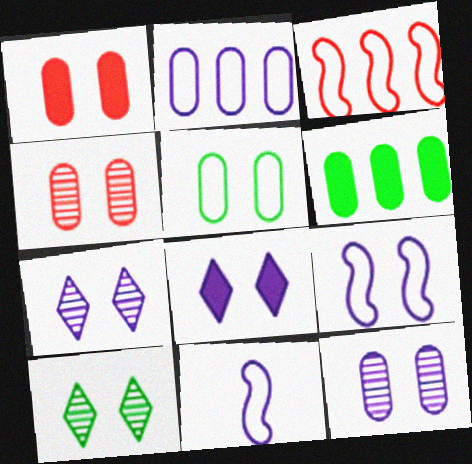[[1, 5, 12], 
[1, 9, 10], 
[8, 9, 12]]